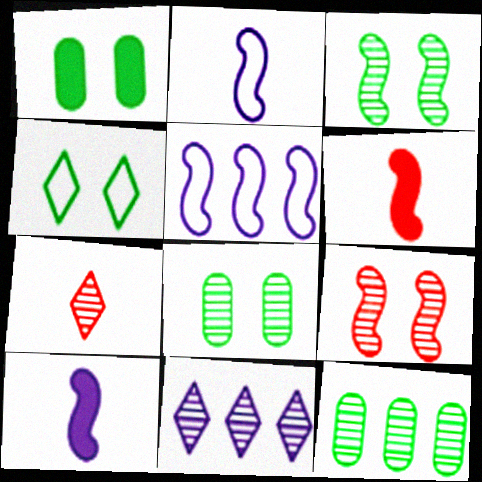[[1, 3, 4], 
[1, 5, 7], 
[3, 5, 6]]